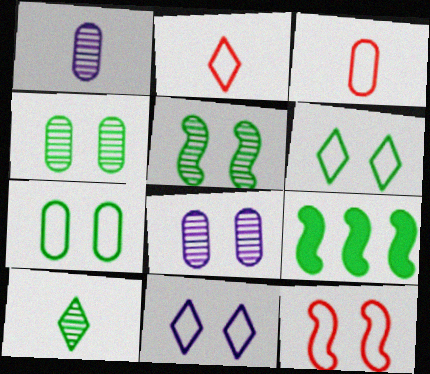[[2, 8, 9], 
[7, 9, 10], 
[7, 11, 12]]